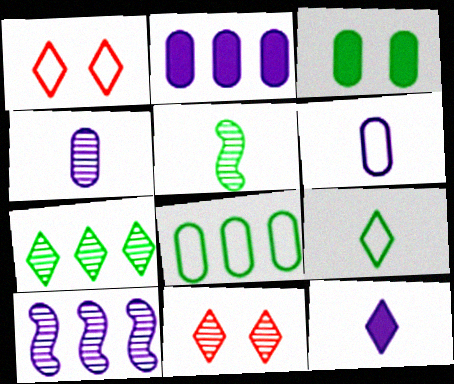[[1, 2, 5], 
[1, 7, 12]]